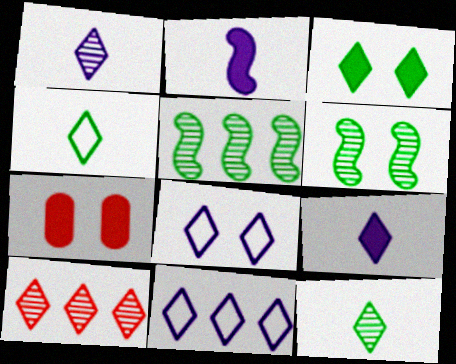[[6, 7, 8]]